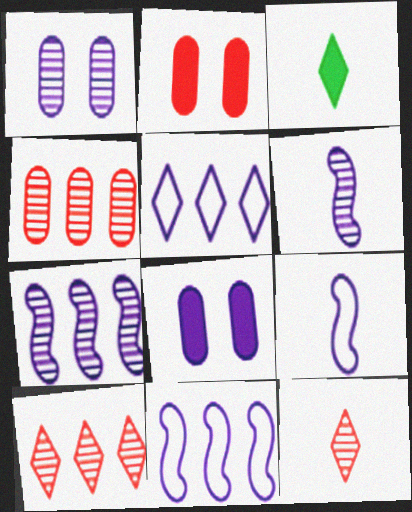[[5, 6, 8]]